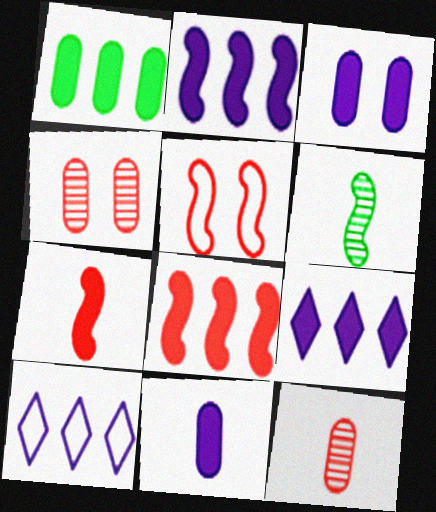[[1, 8, 9], 
[2, 5, 6]]